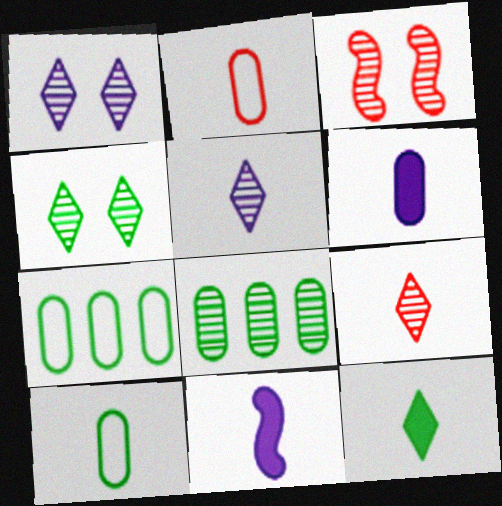[[3, 5, 8], 
[9, 10, 11]]